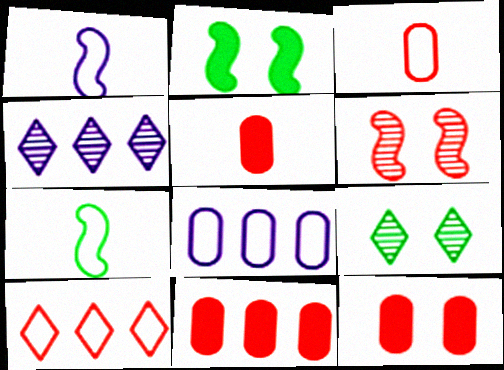[[1, 9, 11], 
[2, 3, 4], 
[4, 7, 12], 
[5, 6, 10], 
[5, 11, 12]]